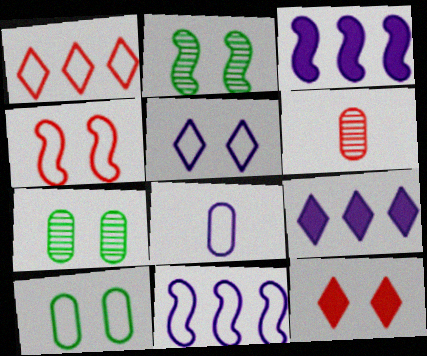[[4, 5, 10], 
[5, 8, 11]]